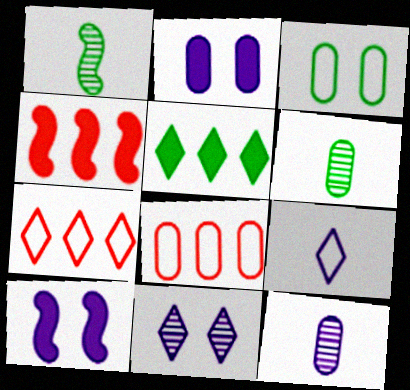[[1, 2, 7], 
[1, 3, 5], 
[2, 6, 8], 
[6, 7, 10]]